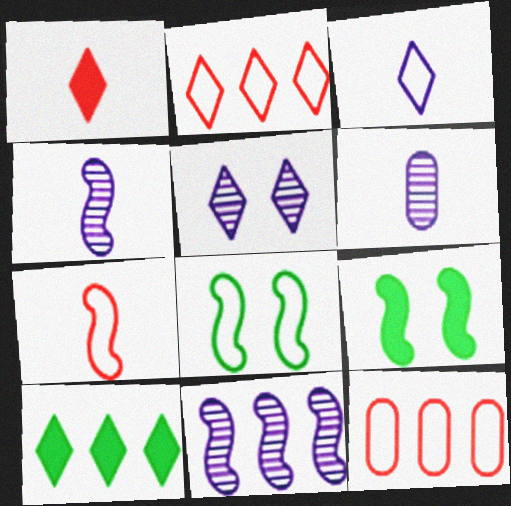[[2, 6, 9], 
[3, 8, 12], 
[5, 6, 11], 
[7, 9, 11], 
[10, 11, 12]]